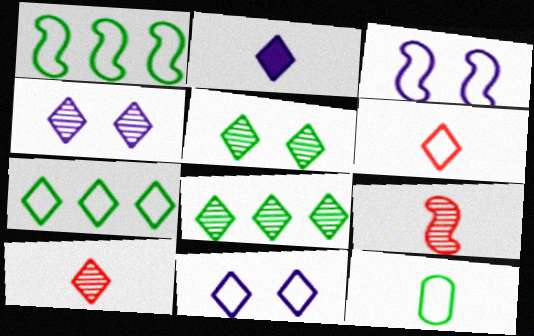[[2, 9, 12], 
[4, 8, 10], 
[6, 7, 11]]